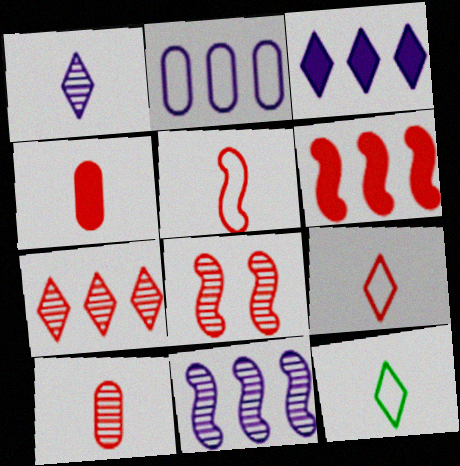[[2, 3, 11], 
[5, 6, 8], 
[7, 8, 10]]